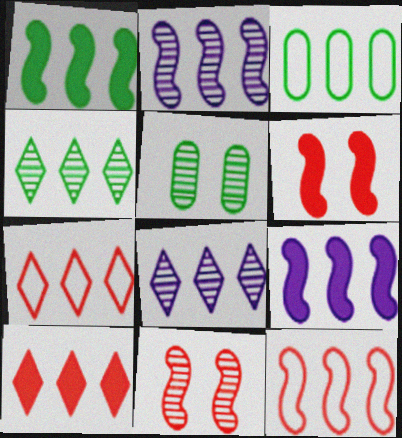[[1, 2, 12], 
[1, 3, 4], 
[2, 3, 10]]